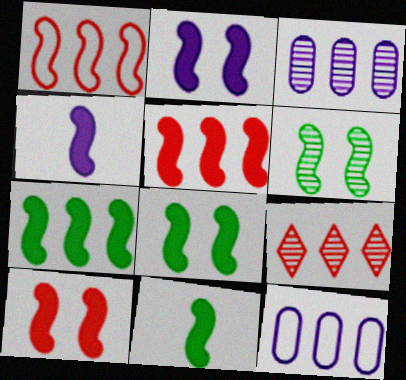[[1, 4, 6], 
[2, 5, 11], 
[2, 8, 10], 
[4, 5, 8], 
[4, 7, 10], 
[7, 8, 11], 
[7, 9, 12]]